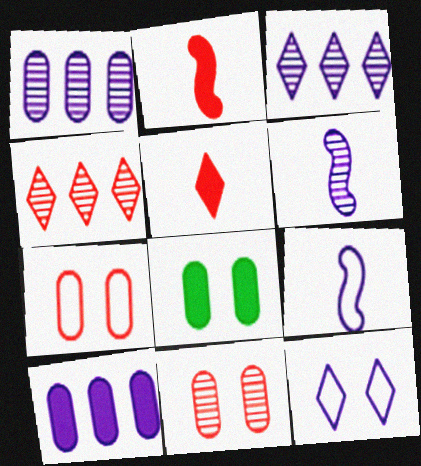[[2, 4, 7], 
[4, 8, 9], 
[6, 10, 12]]